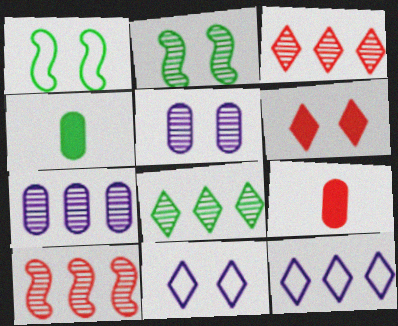[[1, 4, 8], 
[1, 5, 6], 
[2, 9, 12], 
[4, 10, 11], 
[7, 8, 10]]